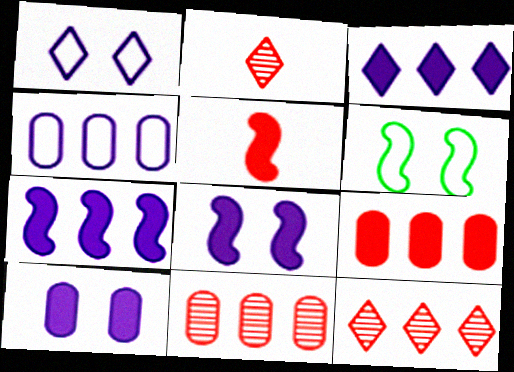[]